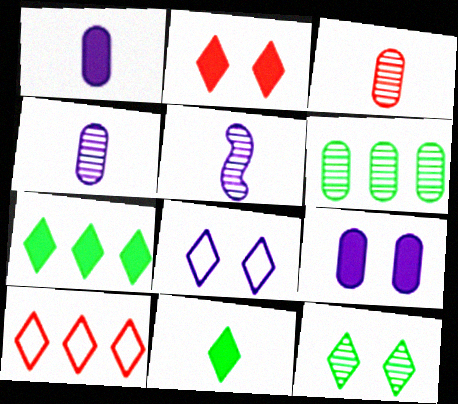[[2, 8, 12]]